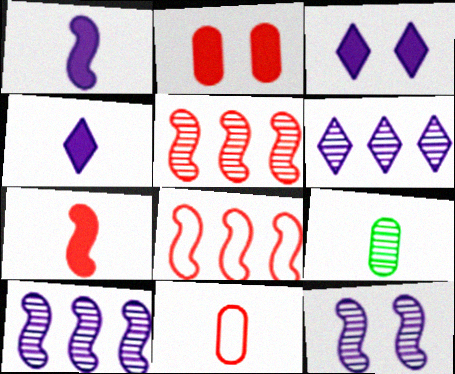[[3, 8, 9]]